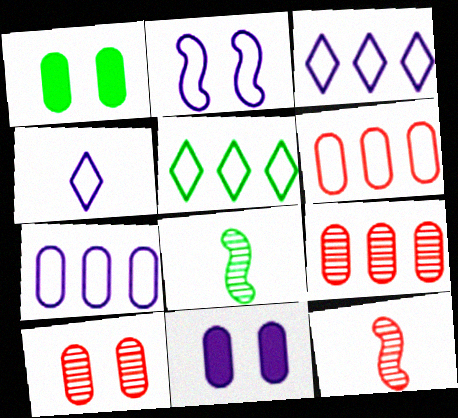[[1, 3, 12], 
[1, 5, 8], 
[2, 4, 7], 
[5, 11, 12]]